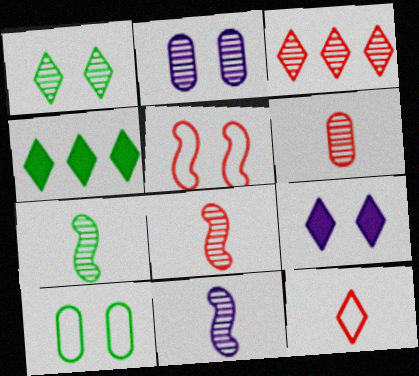[[2, 3, 7], 
[4, 7, 10], 
[7, 8, 11]]